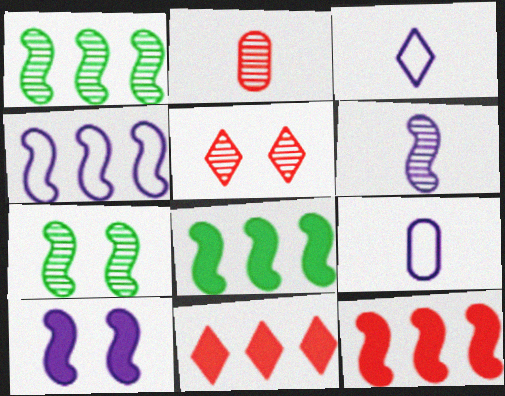[[1, 4, 12], 
[4, 6, 10], 
[5, 8, 9], 
[7, 9, 11]]